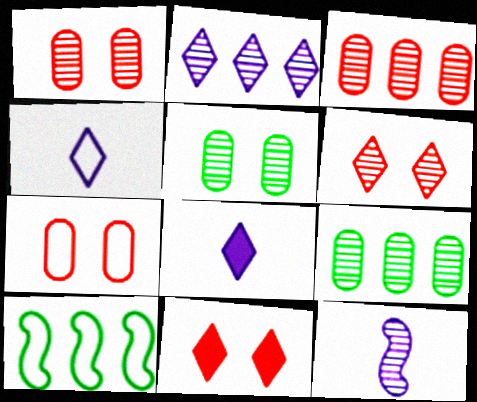[[1, 8, 10], 
[4, 7, 10], 
[6, 9, 12]]